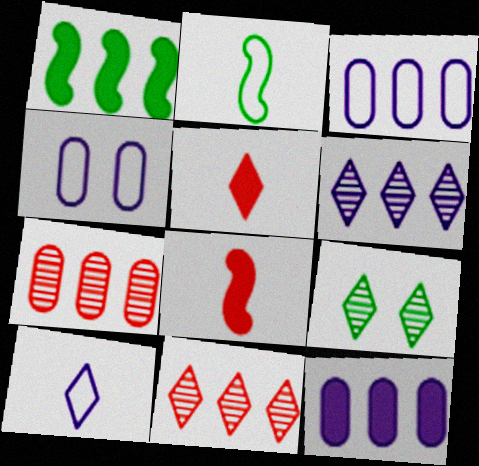[[1, 3, 11], 
[3, 8, 9]]